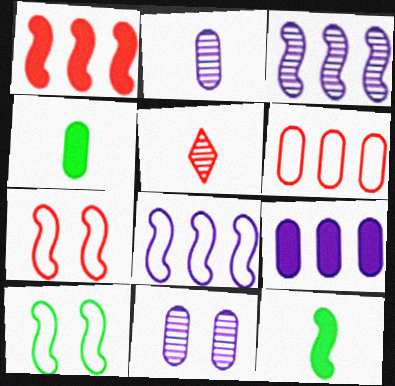[[3, 7, 12], 
[4, 6, 11], 
[5, 9, 10]]